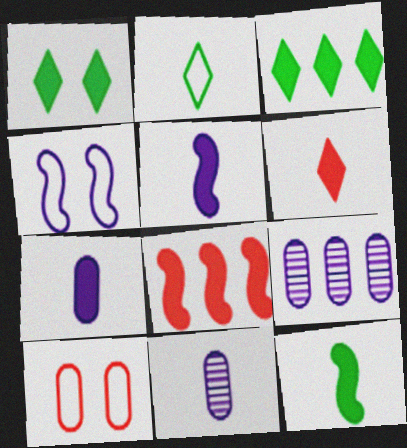[[1, 7, 8], 
[6, 7, 12]]